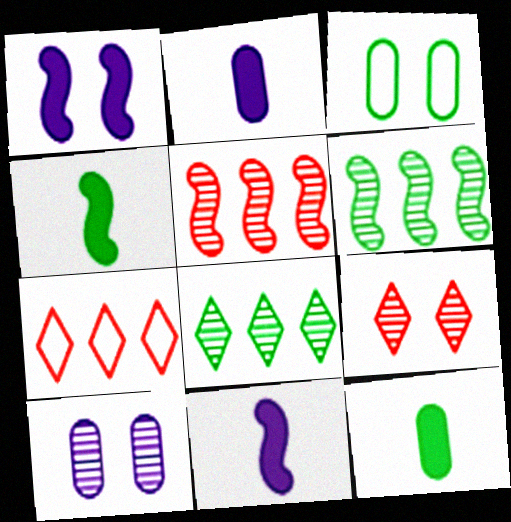[[1, 3, 9], 
[3, 4, 8], 
[4, 7, 10]]